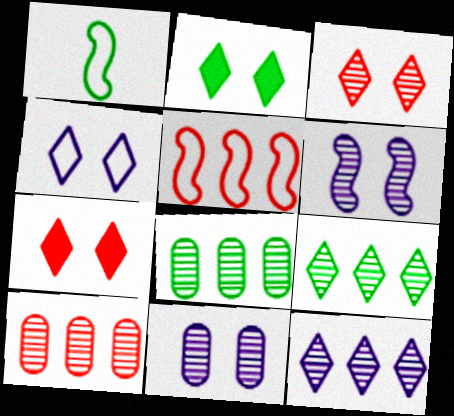[[1, 2, 8], 
[2, 3, 4]]